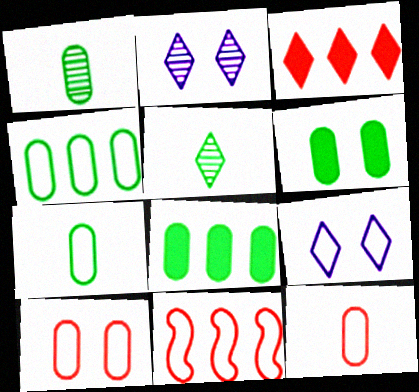[[1, 4, 6], 
[3, 5, 9], 
[7, 9, 11]]